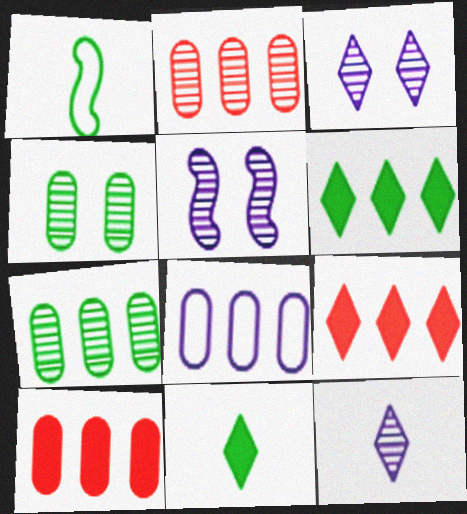[[1, 3, 10], 
[1, 4, 6], 
[7, 8, 10]]